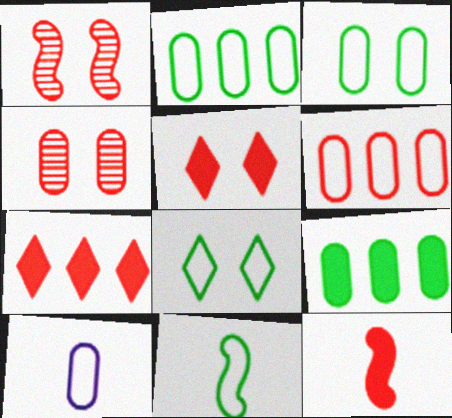[[2, 8, 11], 
[3, 6, 10], 
[4, 9, 10]]